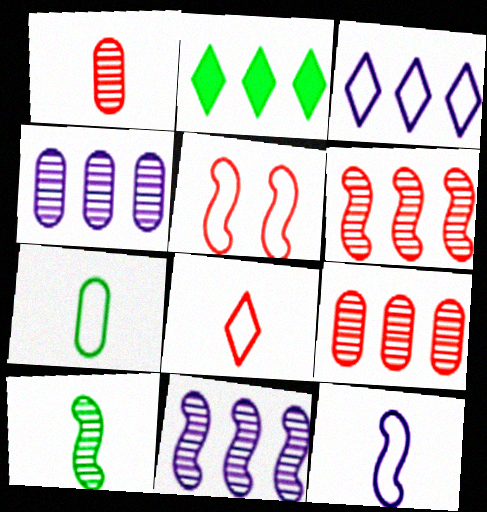[[3, 5, 7], 
[7, 8, 12]]